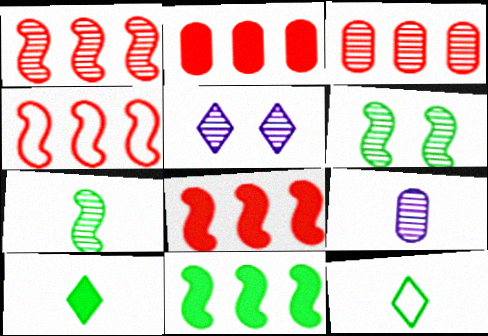[[1, 4, 8], 
[3, 5, 7]]